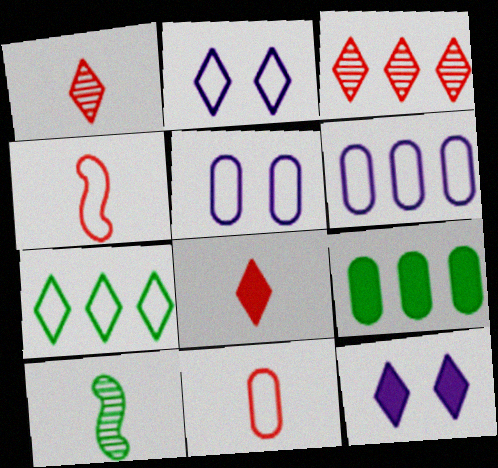[[1, 7, 12], 
[4, 5, 7]]